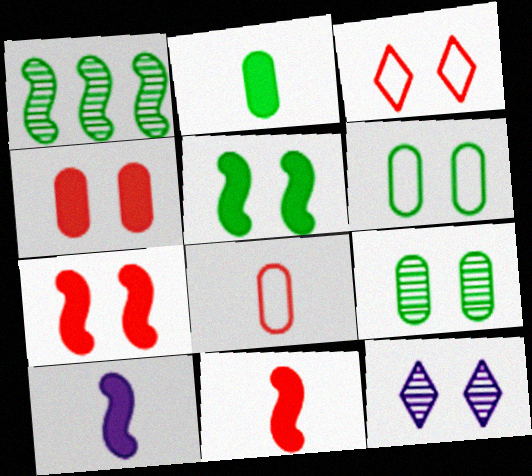[[6, 7, 12]]